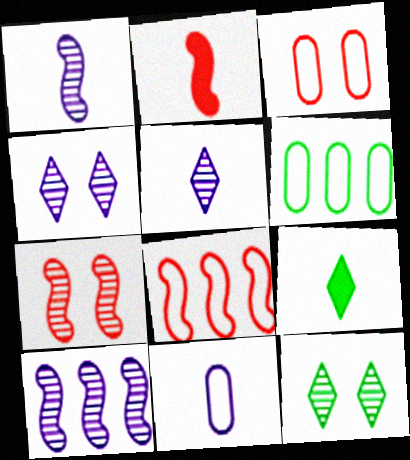[[2, 4, 6], 
[2, 7, 8], 
[3, 6, 11], 
[3, 9, 10]]